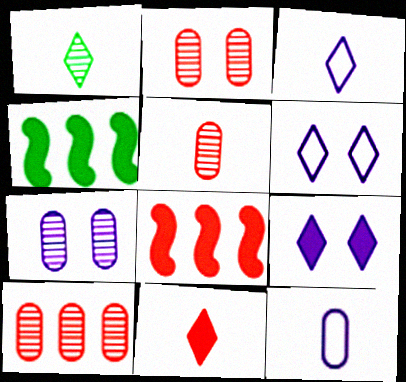[[1, 3, 11], 
[2, 3, 4], 
[2, 5, 10], 
[4, 5, 6]]